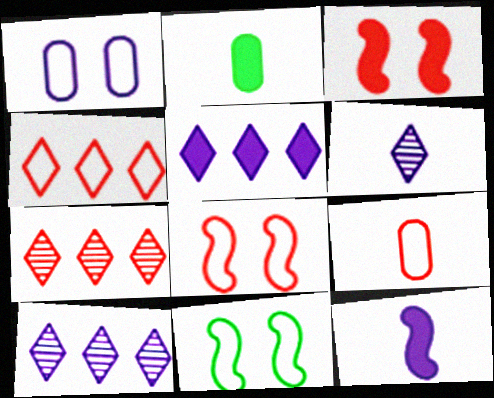[[1, 10, 12], 
[2, 3, 5], 
[2, 8, 10], 
[3, 7, 9], 
[4, 8, 9]]